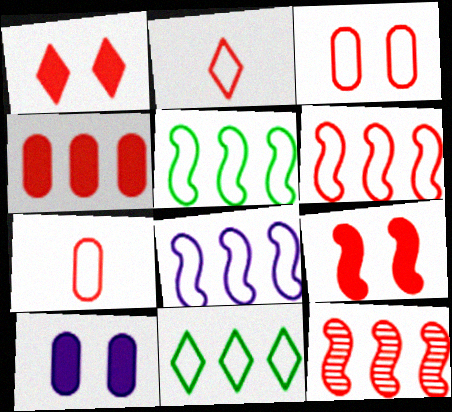[[1, 7, 12], 
[2, 3, 6], 
[5, 6, 8]]